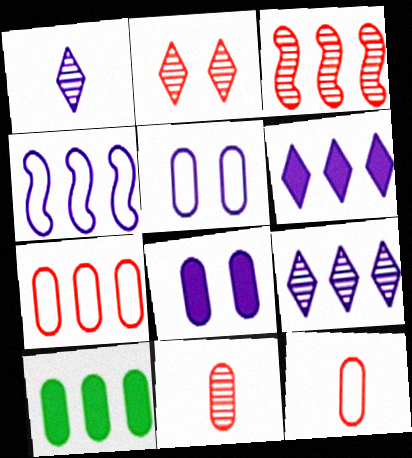[[1, 4, 8], 
[2, 3, 11], 
[5, 10, 11]]